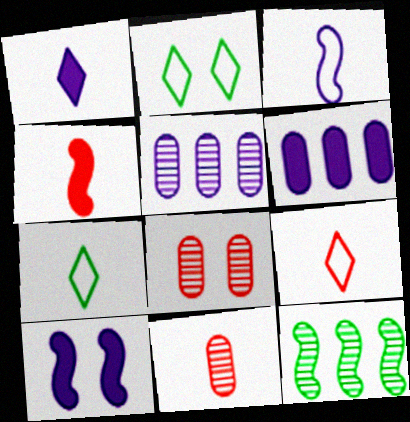[[1, 6, 10], 
[2, 4, 5], 
[2, 8, 10], 
[4, 9, 11]]